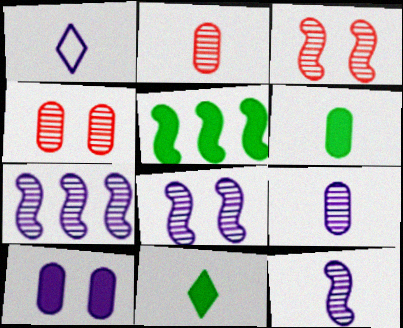[[1, 4, 5], 
[1, 7, 10], 
[7, 8, 12]]